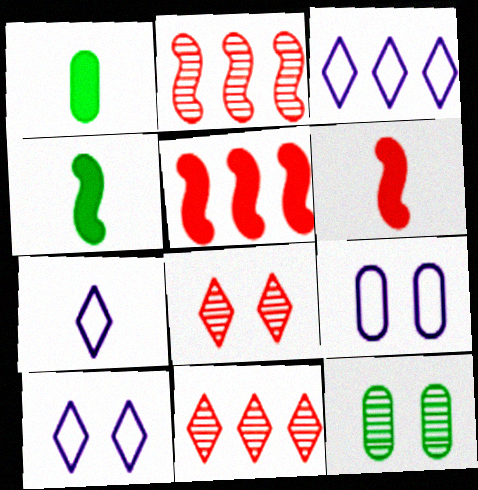[[1, 2, 10], 
[3, 6, 12], 
[3, 7, 10], 
[4, 9, 11], 
[5, 7, 12]]